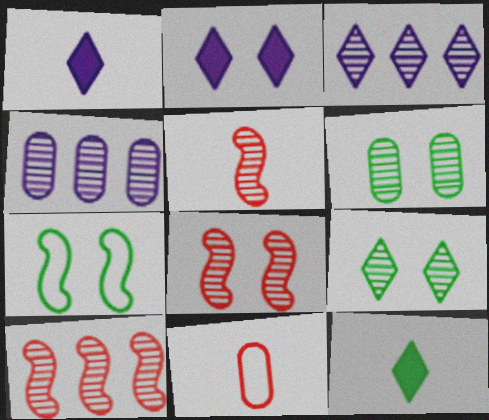[[3, 5, 6], 
[4, 5, 9], 
[5, 8, 10]]